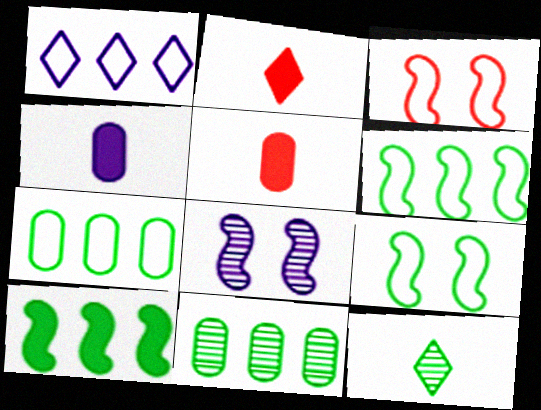[[1, 4, 8], 
[2, 7, 8]]